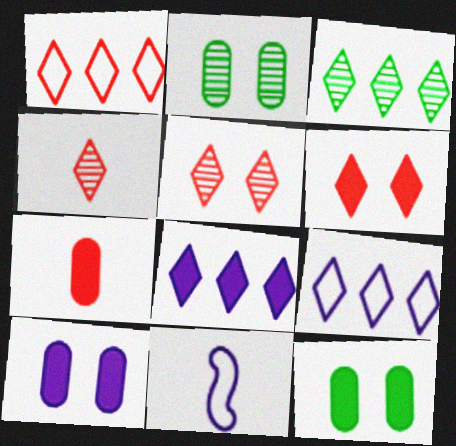[[1, 3, 8], 
[1, 4, 6]]